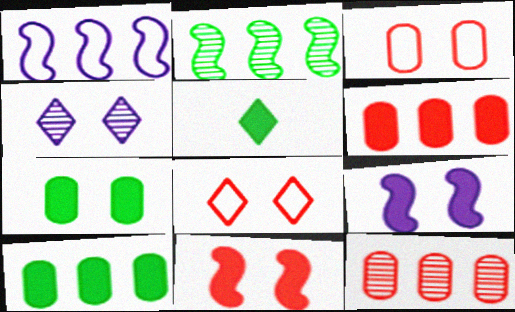[[5, 6, 9]]